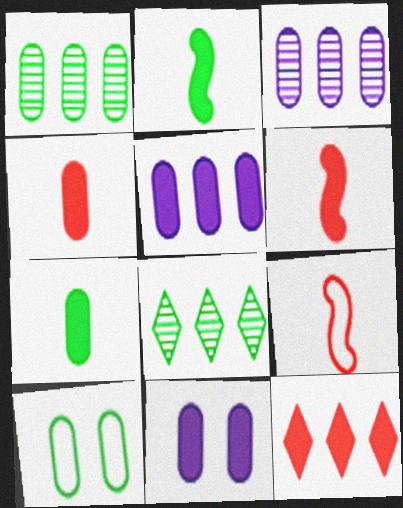[[1, 7, 10], 
[2, 8, 10], 
[2, 11, 12], 
[3, 4, 10], 
[8, 9, 11]]